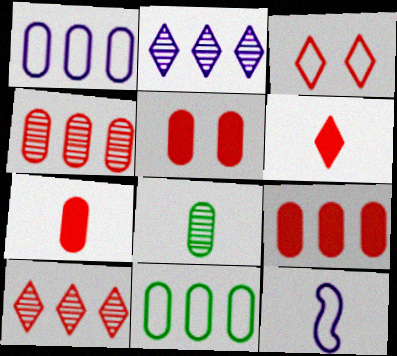[[1, 5, 8], 
[3, 6, 10], 
[3, 11, 12], 
[5, 7, 9], 
[6, 8, 12]]